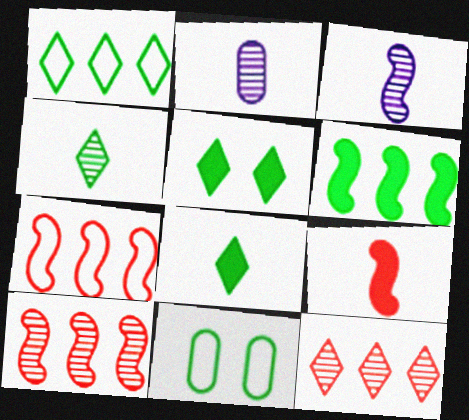[[1, 4, 5], 
[2, 5, 7], 
[4, 6, 11]]